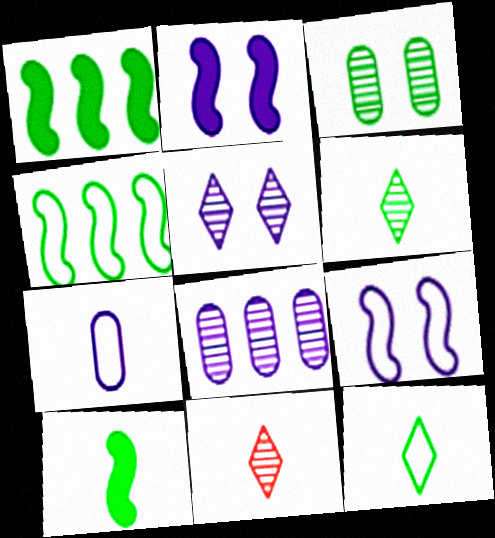[[1, 3, 12], 
[7, 10, 11]]